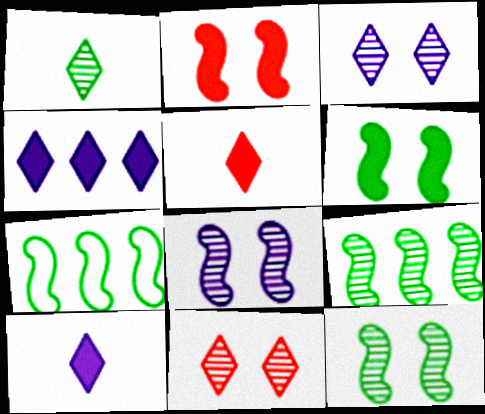[]